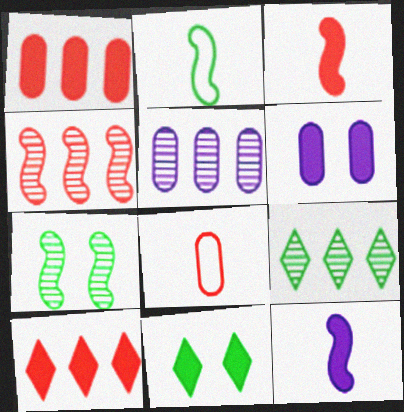[[1, 11, 12], 
[4, 5, 9]]